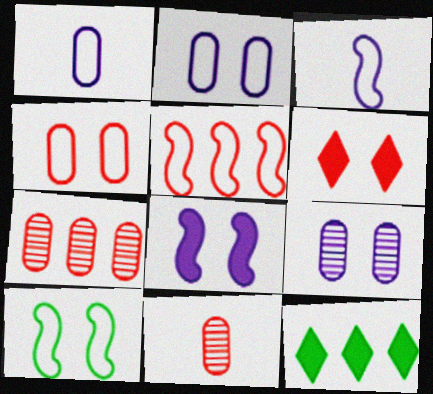[[3, 5, 10], 
[5, 6, 11], 
[6, 9, 10]]